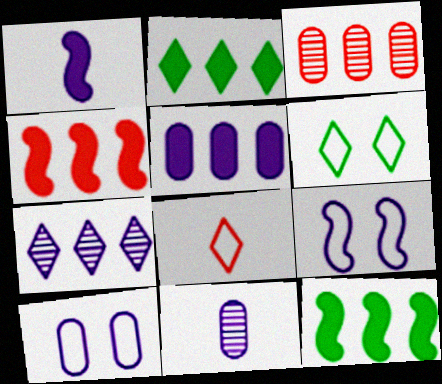[[1, 3, 6], 
[1, 7, 10], 
[2, 4, 5], 
[4, 6, 11], 
[5, 10, 11]]